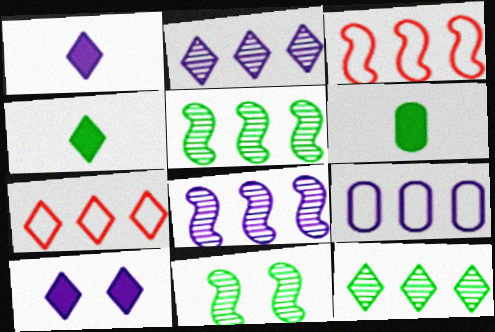[]